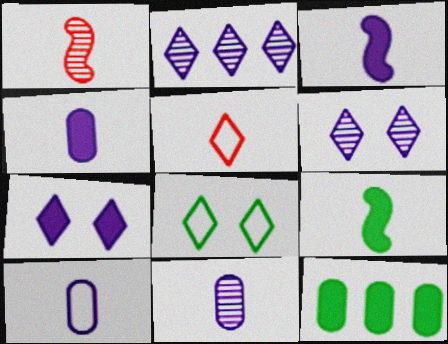[[4, 10, 11], 
[5, 9, 11]]